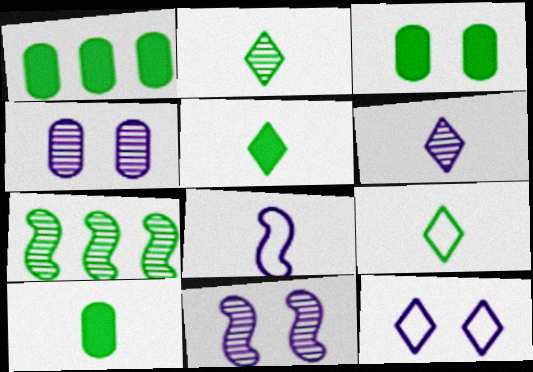[[1, 3, 10], 
[2, 5, 9], 
[3, 7, 9]]